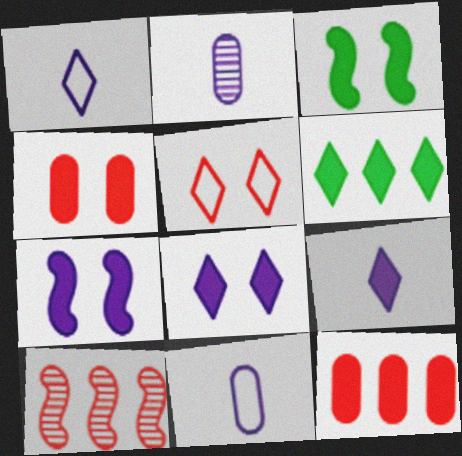[[3, 4, 8], 
[3, 9, 12]]